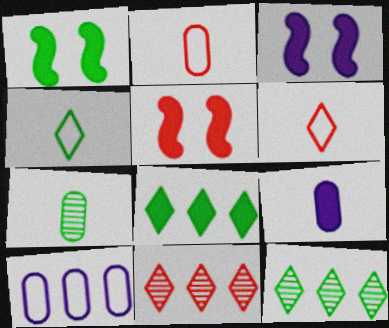[[1, 3, 5], 
[2, 3, 12], 
[2, 5, 11], 
[2, 7, 9], 
[5, 8, 9]]